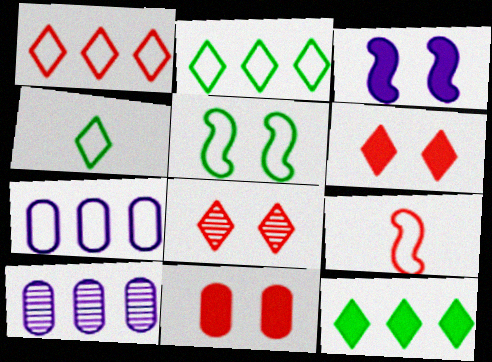[]